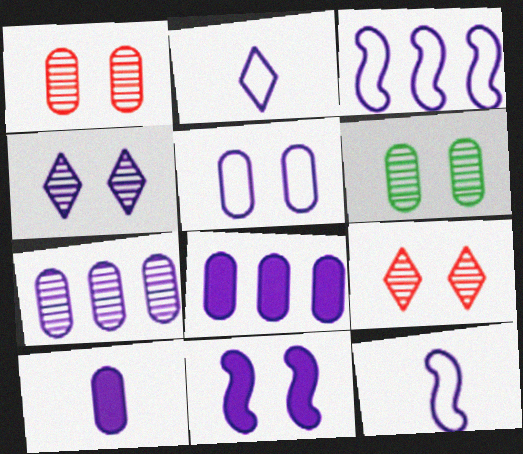[[2, 3, 5], 
[2, 7, 11], 
[3, 4, 10], 
[4, 5, 11], 
[4, 8, 12], 
[5, 7, 10]]